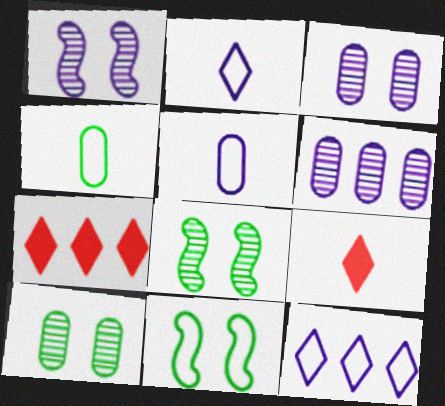[[1, 4, 7], 
[5, 7, 8], 
[6, 9, 11]]